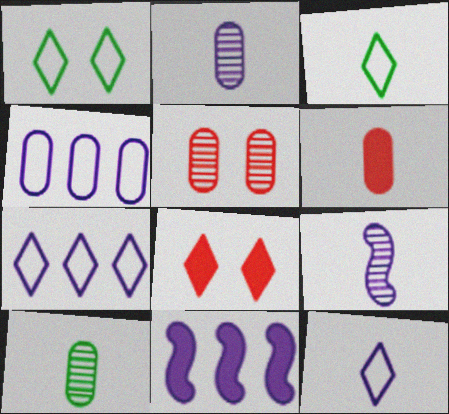[[3, 5, 11], 
[3, 6, 9]]